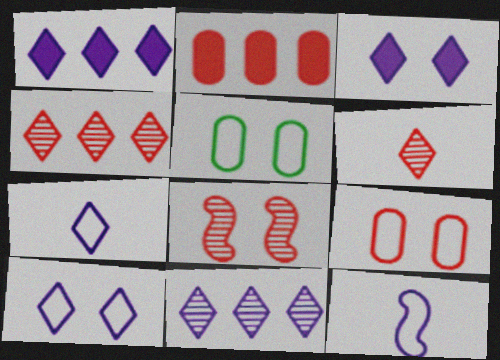[[3, 5, 8], 
[3, 7, 11]]